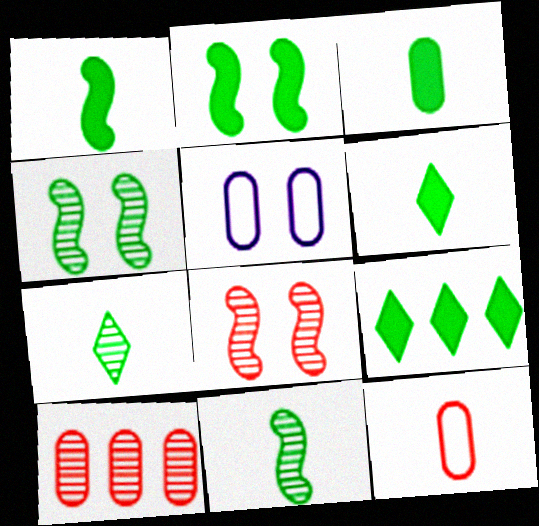[[1, 3, 6], 
[2, 3, 9], 
[3, 5, 10]]